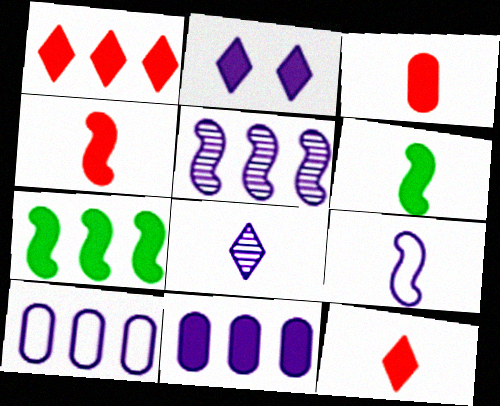[[1, 7, 11], 
[2, 3, 7], 
[3, 4, 12]]